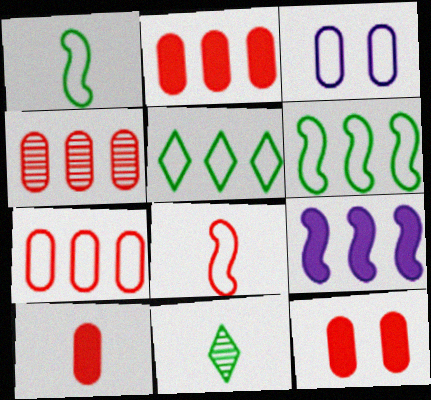[[2, 4, 7], 
[2, 10, 12], 
[3, 5, 8], 
[4, 5, 9]]